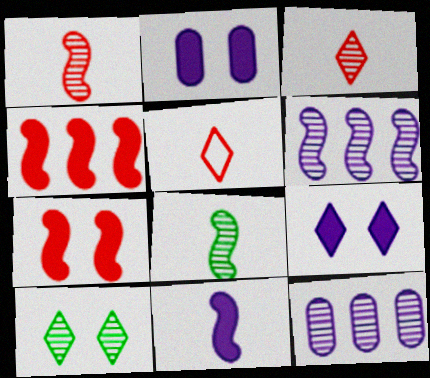[[1, 10, 12]]